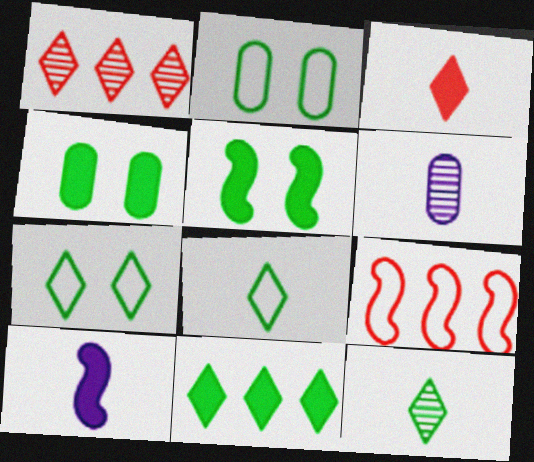[[1, 2, 10], 
[7, 11, 12]]